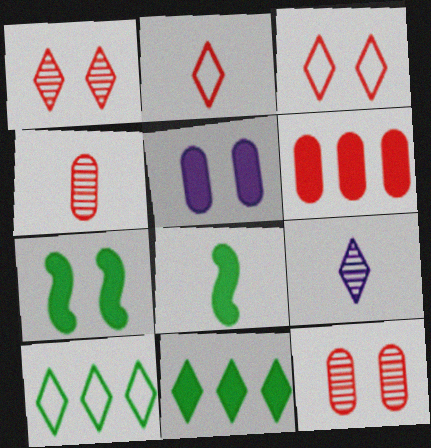[[3, 9, 11]]